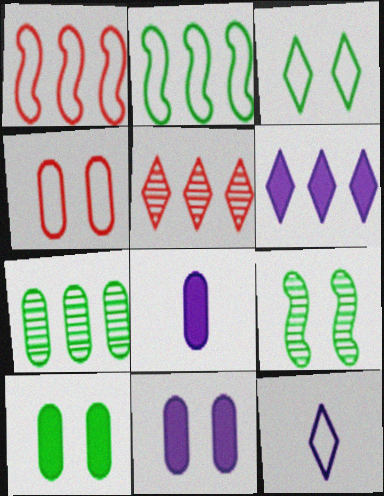[[1, 6, 7], 
[2, 4, 12], 
[3, 9, 10], 
[4, 7, 8]]